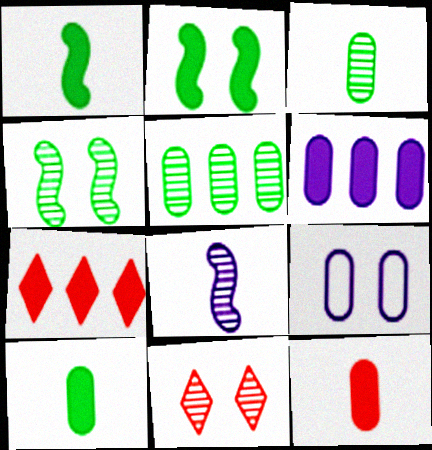[[2, 9, 11], 
[5, 8, 11], 
[5, 9, 12]]